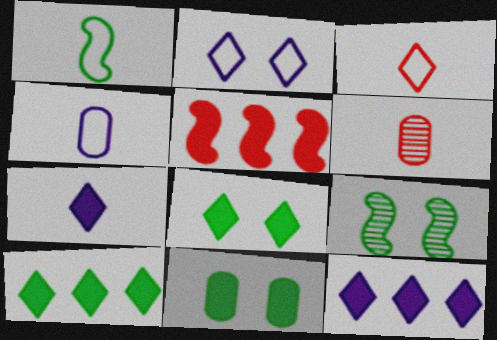[[1, 3, 4], 
[1, 6, 7], 
[5, 7, 11]]